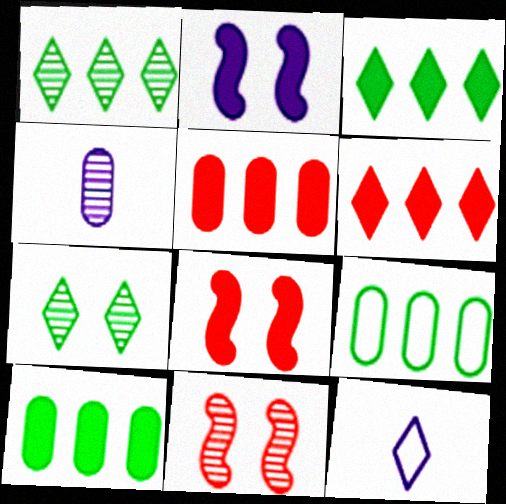[[1, 4, 11], 
[6, 7, 12], 
[10, 11, 12]]